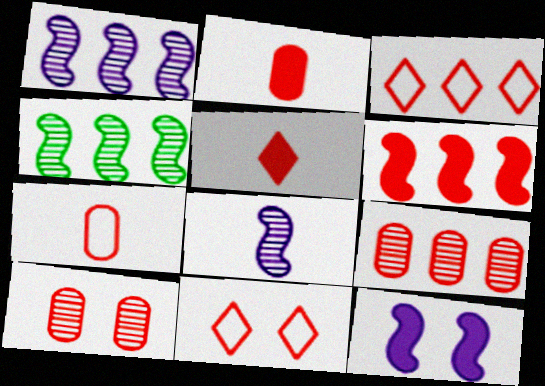[[3, 6, 9]]